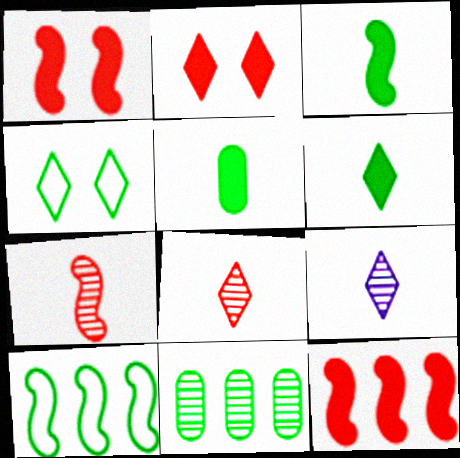[[3, 4, 11], 
[3, 5, 6]]